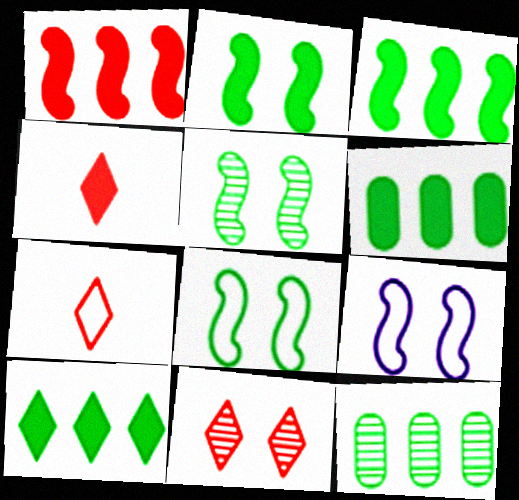[[2, 5, 8], 
[3, 6, 10], 
[4, 9, 12]]